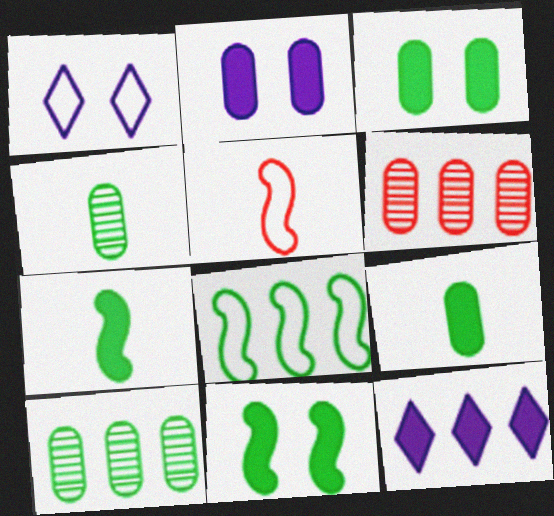[[1, 6, 7], 
[6, 8, 12]]